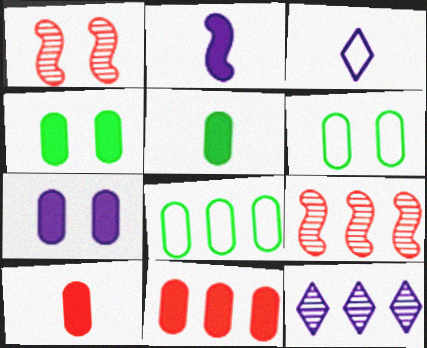[[3, 4, 9], 
[5, 7, 11]]